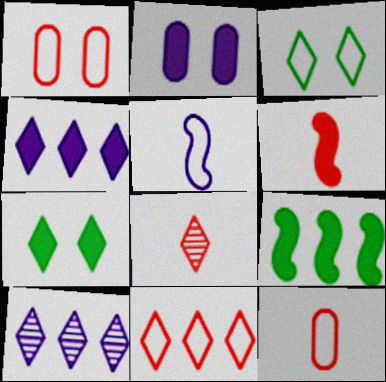[[2, 5, 10], 
[3, 4, 8], 
[6, 8, 12]]